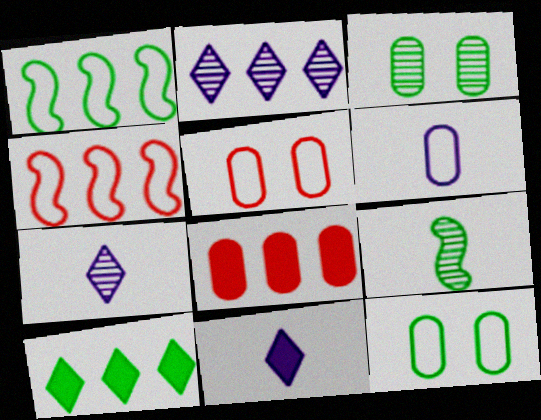[[1, 2, 8], 
[3, 4, 11], 
[3, 6, 8], 
[9, 10, 12]]